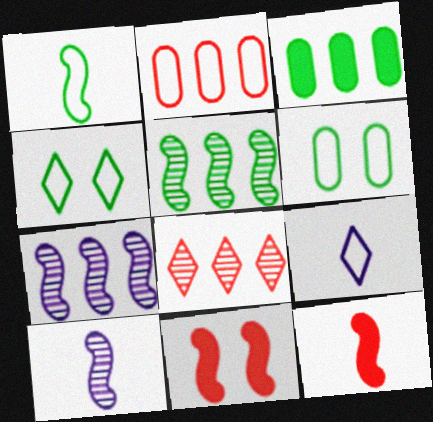[[1, 7, 11], 
[1, 10, 12]]